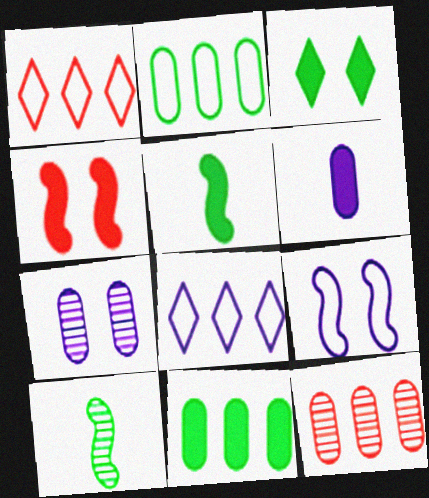[[1, 5, 7], 
[2, 3, 10], 
[3, 5, 11]]